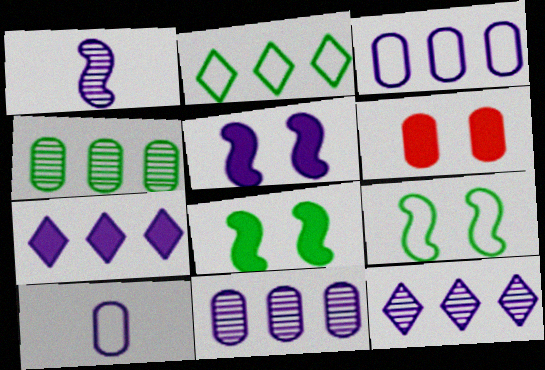[[1, 2, 6], 
[4, 6, 10], 
[5, 10, 12]]